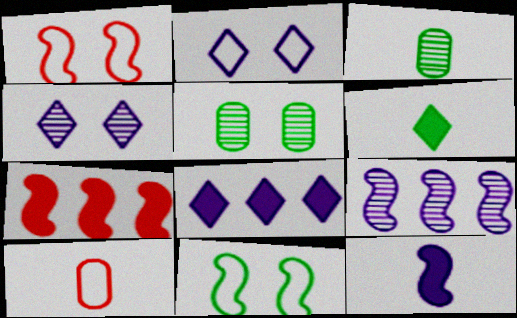[[1, 3, 8], 
[2, 3, 7]]